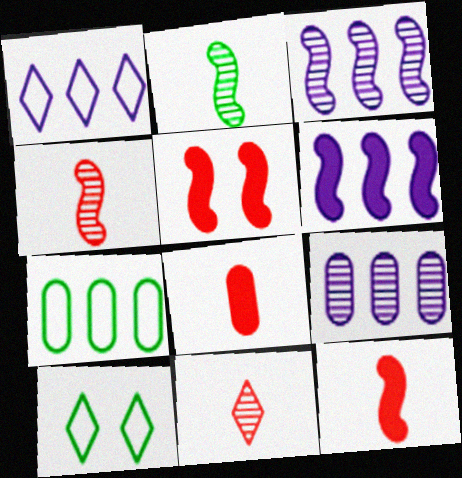[[1, 6, 9], 
[3, 8, 10], 
[9, 10, 12]]